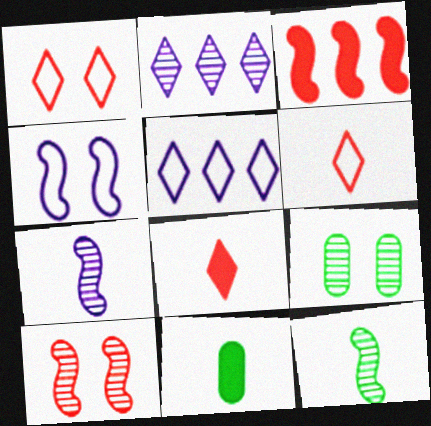[[3, 4, 12], 
[5, 10, 11], 
[6, 7, 11]]